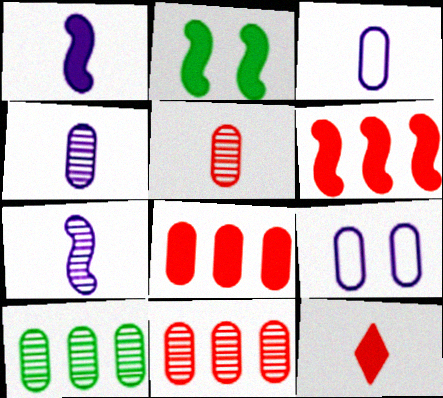[[1, 2, 6]]